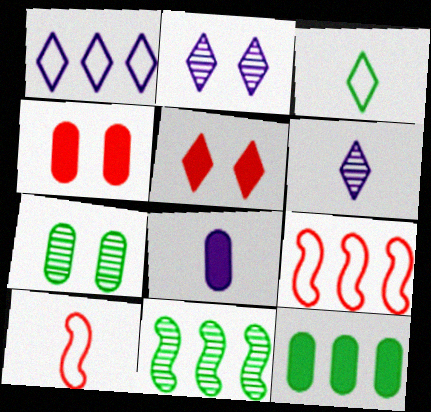[[2, 10, 12], 
[4, 8, 12]]